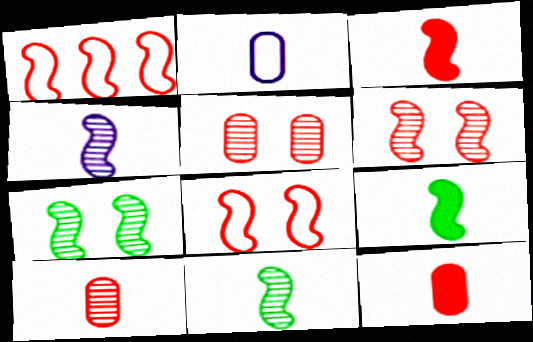[[1, 3, 6]]